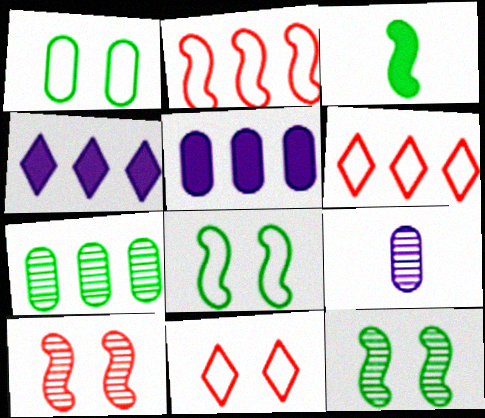[[2, 4, 7]]